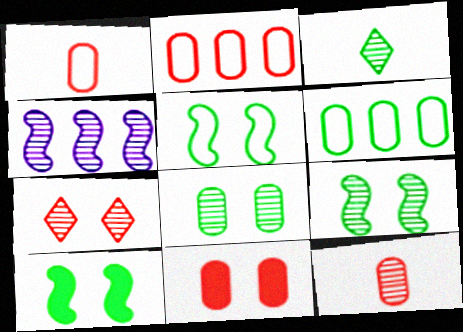[[2, 11, 12], 
[3, 6, 10], 
[5, 9, 10]]